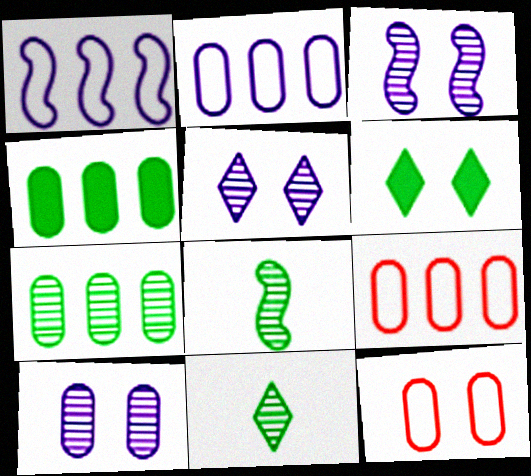[[3, 5, 10], 
[3, 6, 12]]